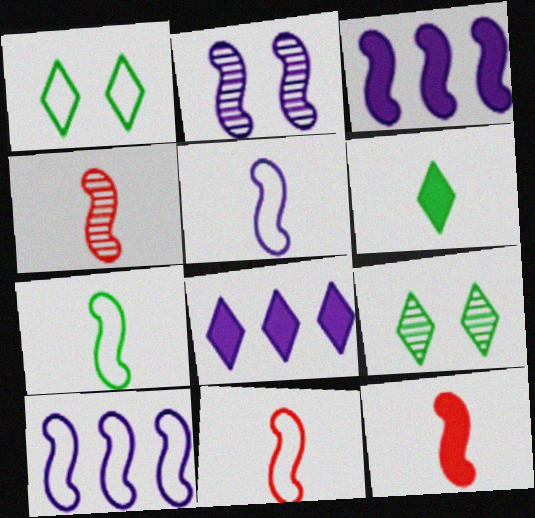[[2, 3, 5], 
[4, 11, 12], 
[5, 7, 11]]